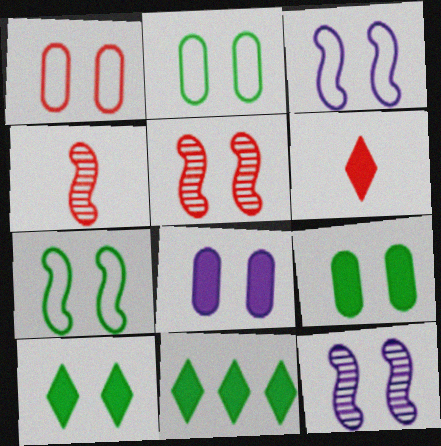[[1, 10, 12]]